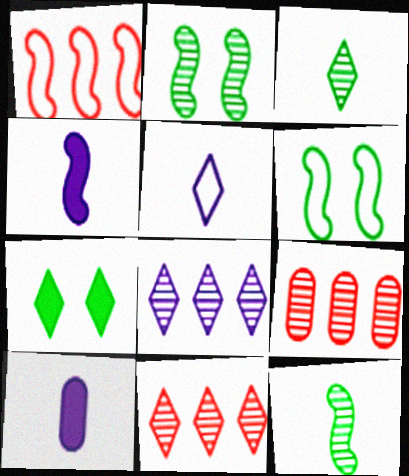[[1, 2, 4], 
[5, 7, 11], 
[6, 10, 11]]